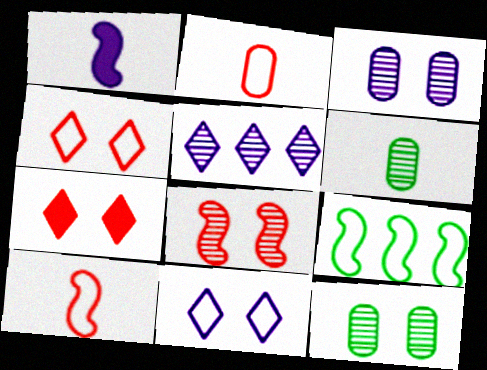[[1, 8, 9], 
[2, 9, 11], 
[5, 6, 8]]